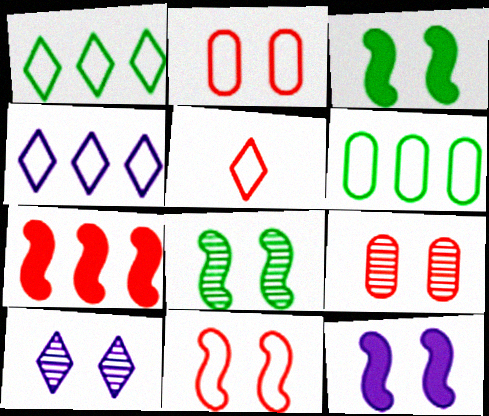[[2, 3, 10], 
[5, 7, 9], 
[8, 9, 10], 
[8, 11, 12]]